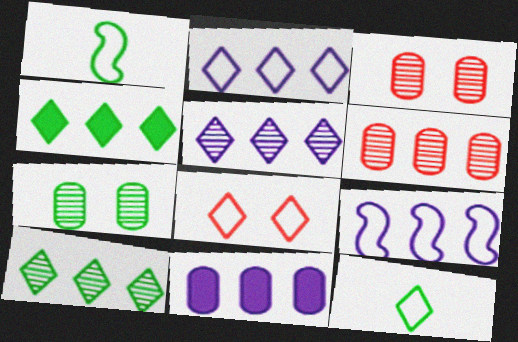[[1, 4, 7], 
[2, 8, 12], 
[4, 6, 9], 
[5, 9, 11]]